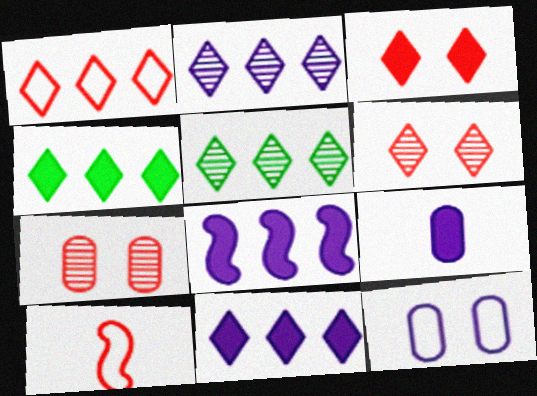[[1, 2, 4], 
[1, 5, 11]]